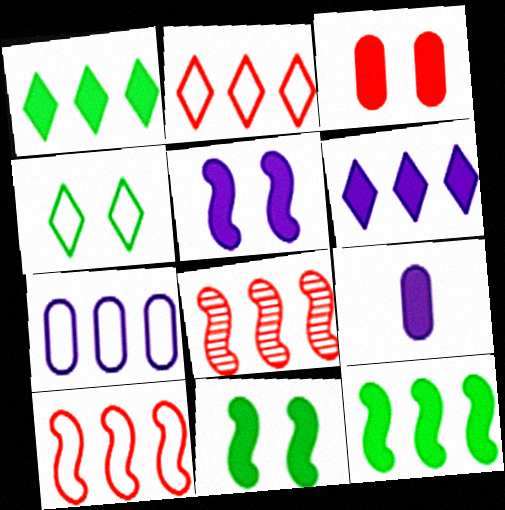[[1, 7, 8], 
[4, 8, 9], 
[5, 6, 9]]